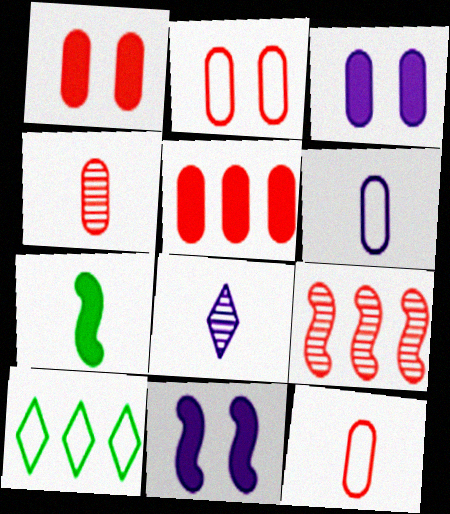[[2, 4, 5], 
[4, 10, 11], 
[7, 8, 12]]